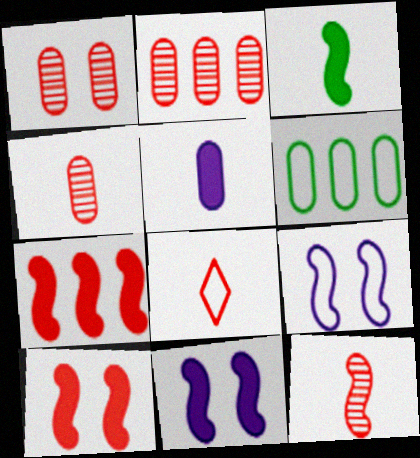[[1, 2, 4], 
[1, 5, 6], 
[1, 7, 8], 
[2, 8, 10], 
[3, 7, 11], 
[6, 8, 9]]